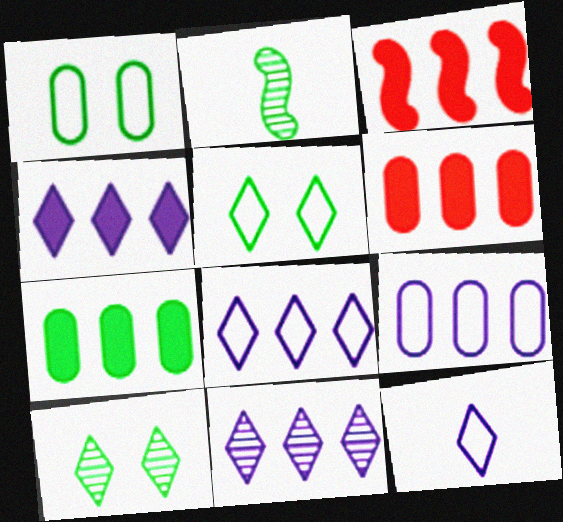[[2, 5, 7], 
[3, 4, 7], 
[4, 8, 11]]